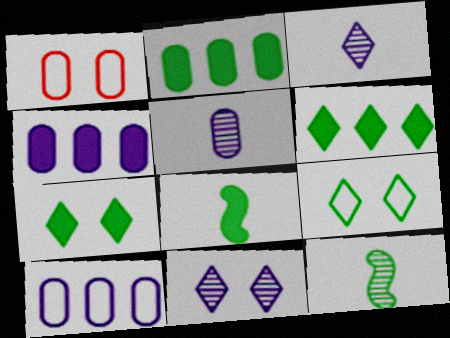[[1, 2, 5], 
[2, 7, 8], 
[2, 9, 12]]